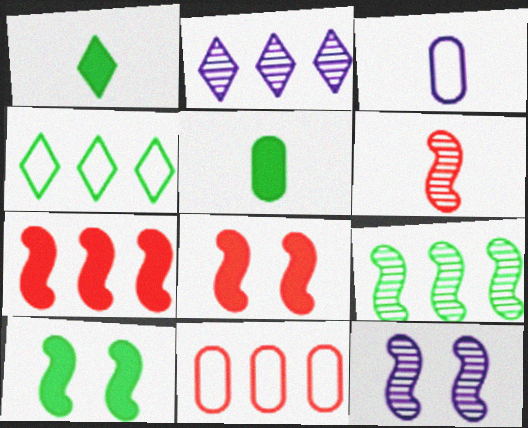[[1, 3, 6], 
[1, 11, 12], 
[6, 9, 12]]